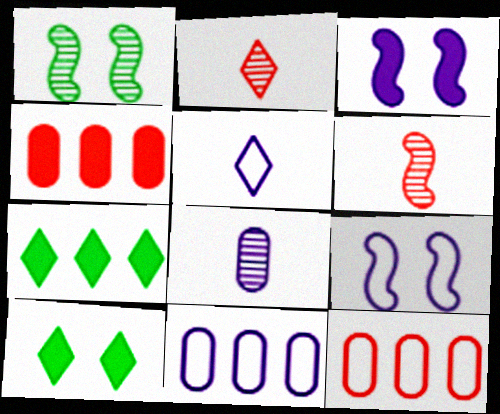[[1, 4, 5], 
[5, 9, 11], 
[6, 10, 11]]